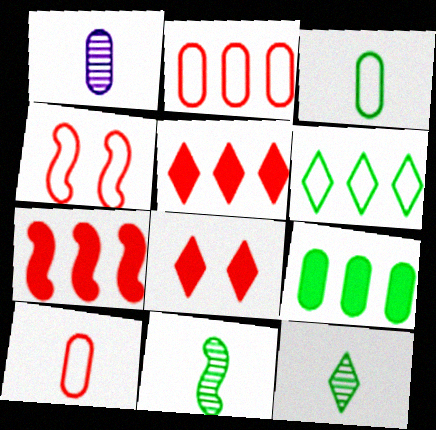[]